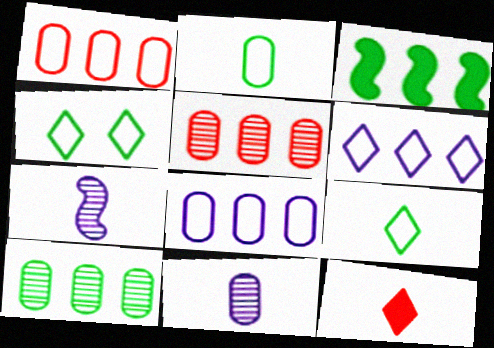[[2, 7, 12], 
[3, 5, 6]]